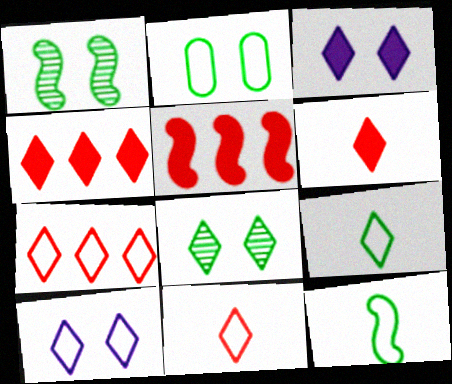[[7, 9, 10]]